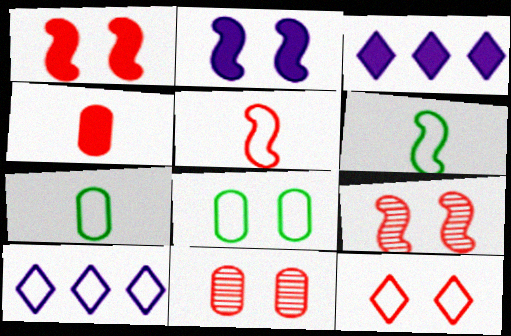[[1, 11, 12], 
[3, 6, 11], 
[3, 7, 9], 
[5, 8, 10]]